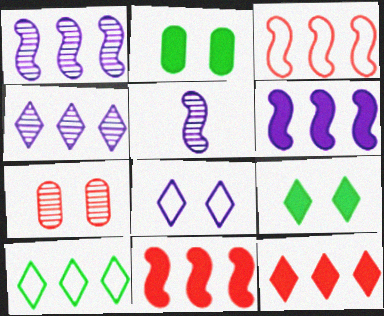[[4, 10, 12]]